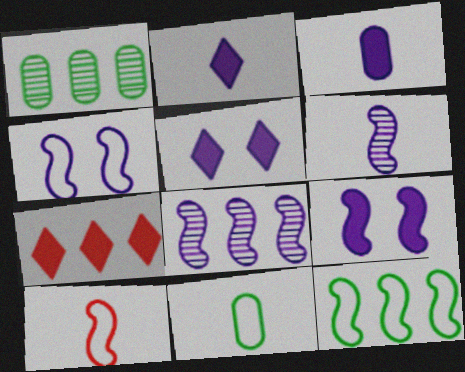[[1, 5, 10], 
[4, 10, 12]]